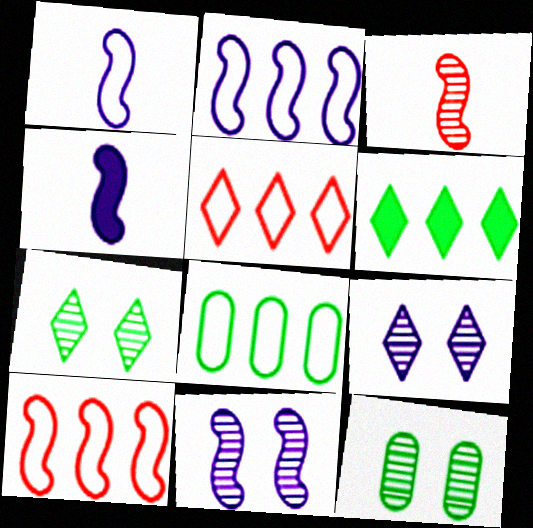[[2, 4, 11], 
[2, 5, 8], 
[4, 5, 12]]